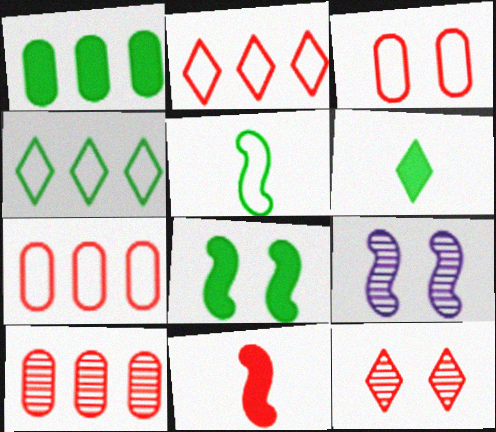[[1, 6, 8], 
[6, 7, 9], 
[7, 11, 12]]